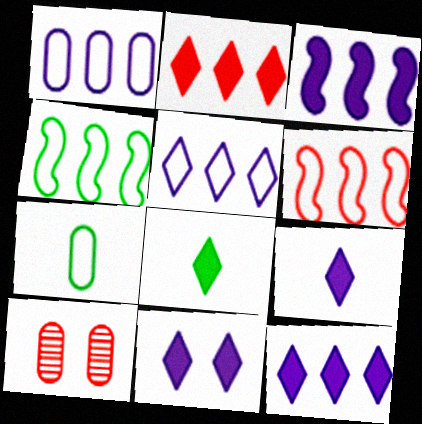[[2, 8, 11], 
[4, 9, 10], 
[9, 11, 12]]